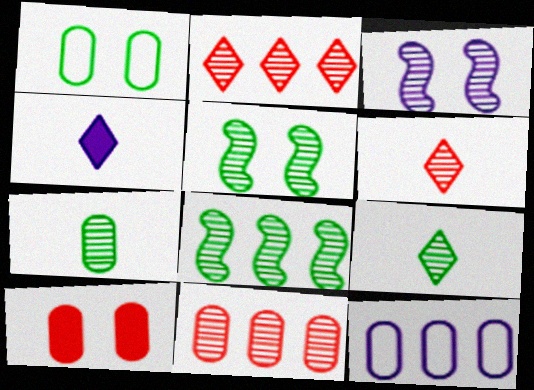[[2, 3, 7], 
[3, 4, 12], 
[3, 9, 11], 
[7, 10, 12]]